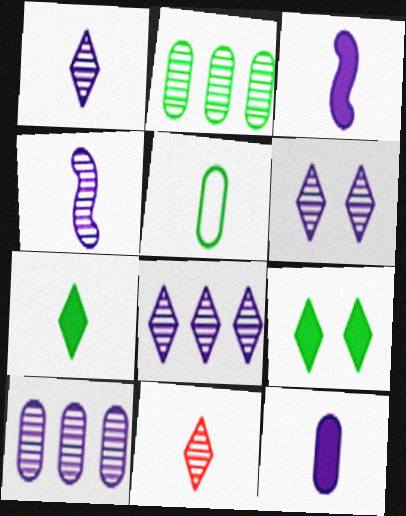[[1, 6, 8], 
[3, 5, 11], 
[4, 6, 10]]